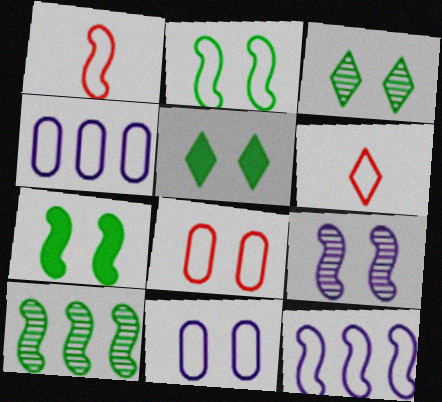[[1, 2, 12], 
[2, 4, 6], 
[5, 8, 9]]